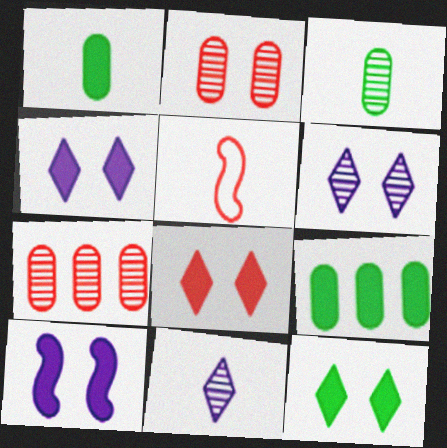[[1, 5, 11], 
[4, 8, 12], 
[5, 6, 9], 
[5, 7, 8]]